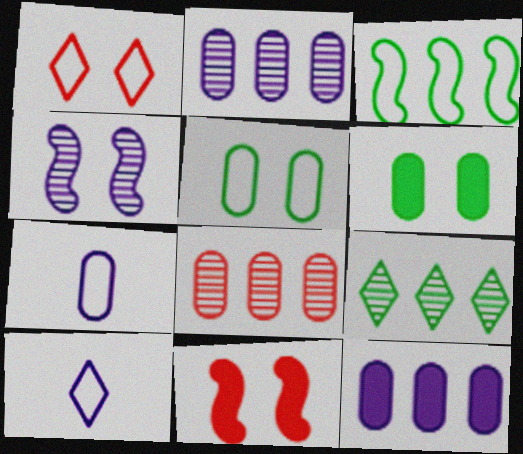[[1, 3, 7], 
[1, 4, 6], 
[4, 10, 12], 
[6, 7, 8], 
[7, 9, 11]]